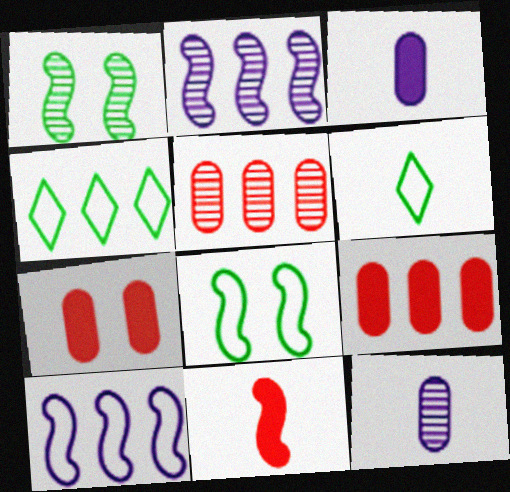[[1, 10, 11], 
[2, 4, 9], 
[2, 6, 7], 
[2, 8, 11], 
[6, 11, 12]]